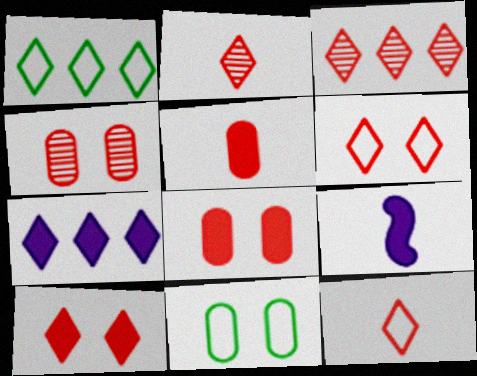[[1, 3, 7], 
[1, 4, 9], 
[3, 9, 11], 
[3, 10, 12]]